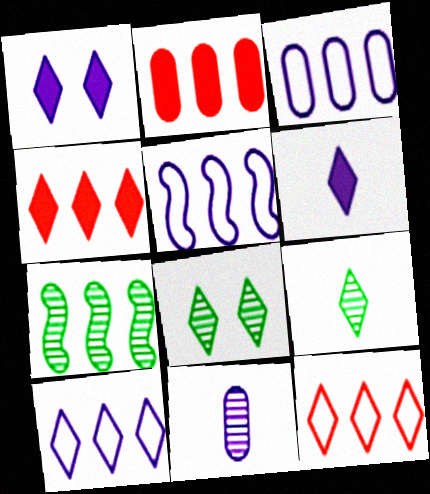[[1, 5, 11], 
[1, 9, 12], 
[2, 7, 10], 
[3, 4, 7], 
[3, 5, 10], 
[6, 8, 12]]